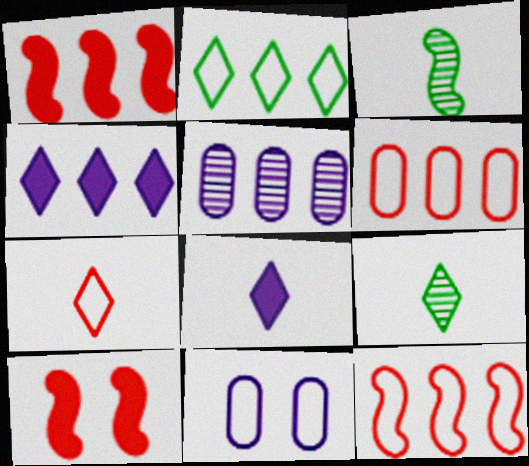[[1, 2, 5], 
[1, 9, 11], 
[7, 8, 9]]